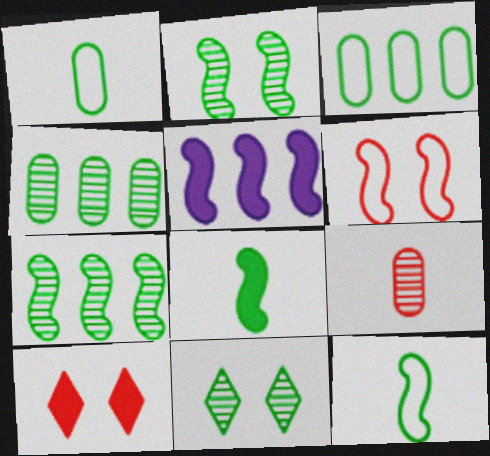[[3, 8, 11]]